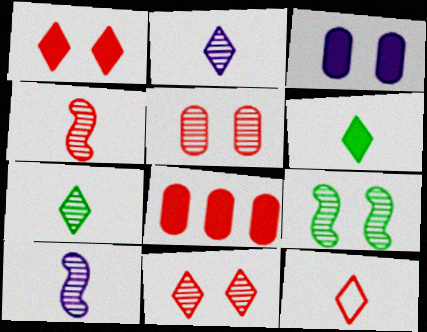[[2, 6, 12]]